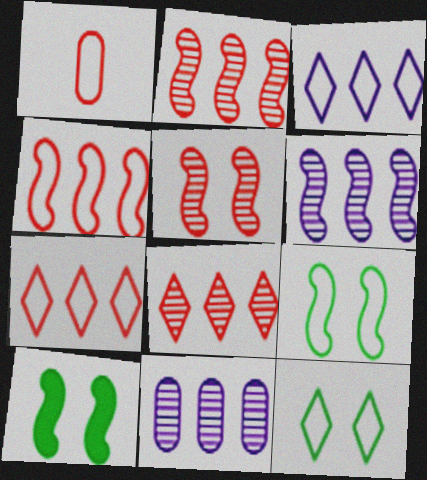[[1, 3, 9]]